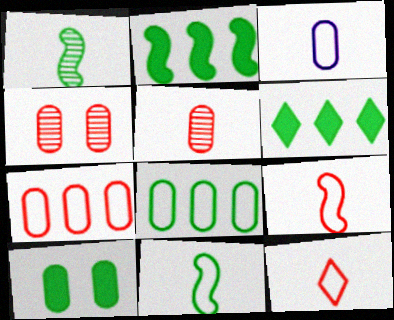[[3, 11, 12]]